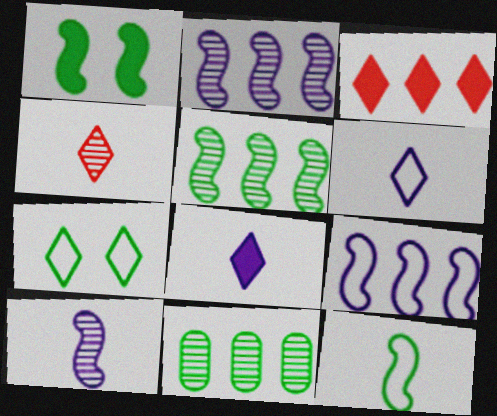[[1, 5, 12], 
[3, 9, 11]]